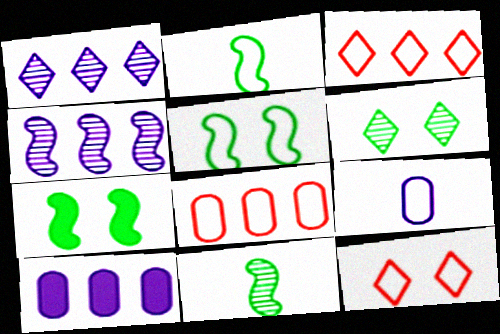[[3, 5, 9], 
[10, 11, 12]]